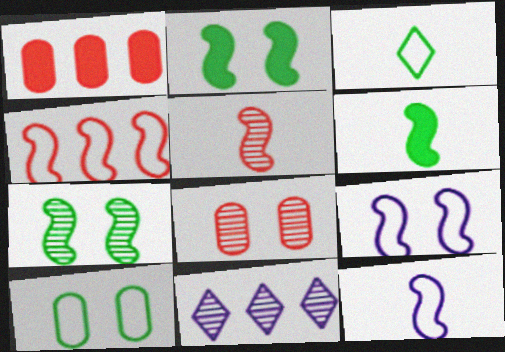[[5, 6, 12]]